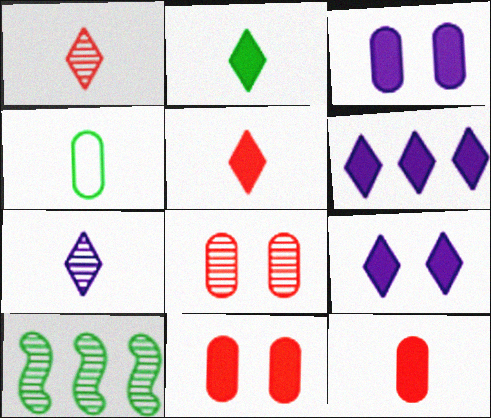[[7, 8, 10]]